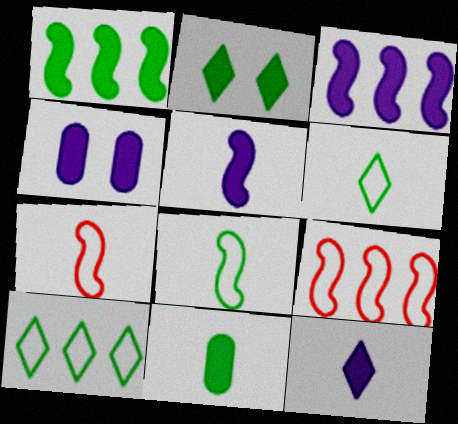[[1, 2, 11], 
[3, 4, 12]]